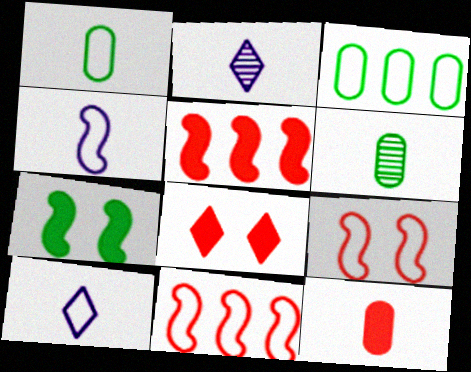[[3, 9, 10], 
[5, 8, 12]]